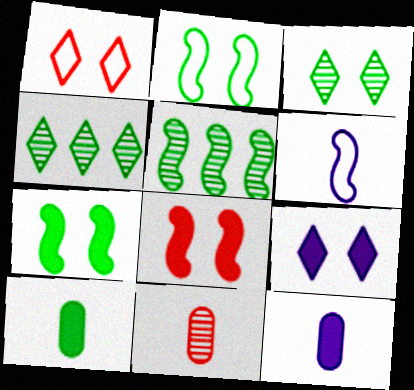[[1, 3, 9], 
[1, 5, 12], 
[2, 4, 10], 
[5, 6, 8]]